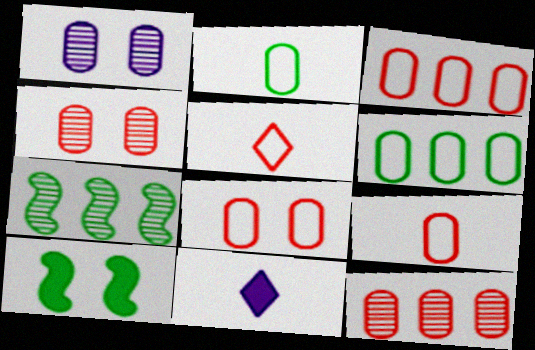[[3, 8, 9], 
[7, 8, 11]]